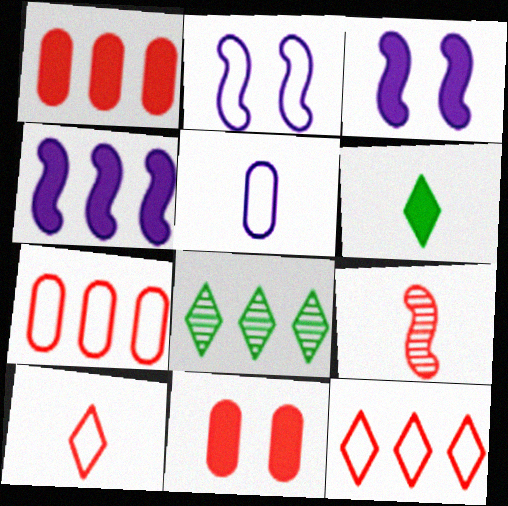[[1, 3, 6], 
[4, 6, 11], 
[4, 7, 8], 
[5, 6, 9], 
[9, 11, 12]]